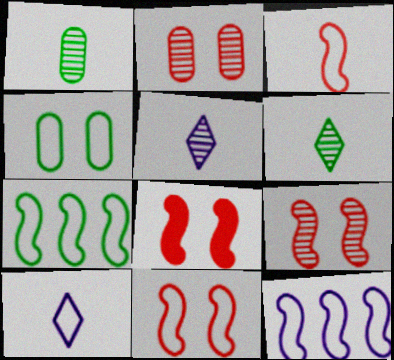[[8, 9, 11]]